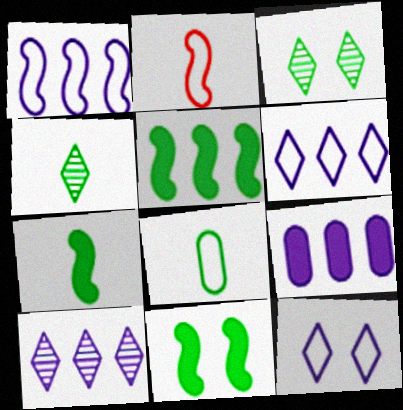[[1, 9, 10], 
[2, 3, 9], 
[3, 5, 8], 
[4, 7, 8], 
[5, 7, 11]]